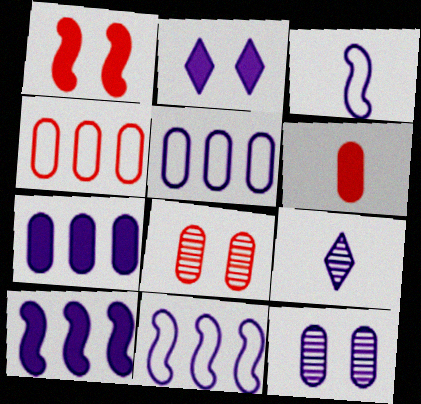[[4, 6, 8]]